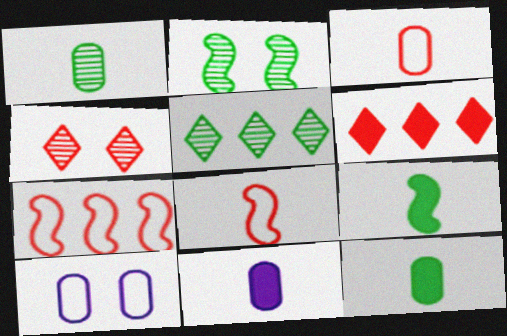[[1, 2, 5], 
[1, 3, 11]]